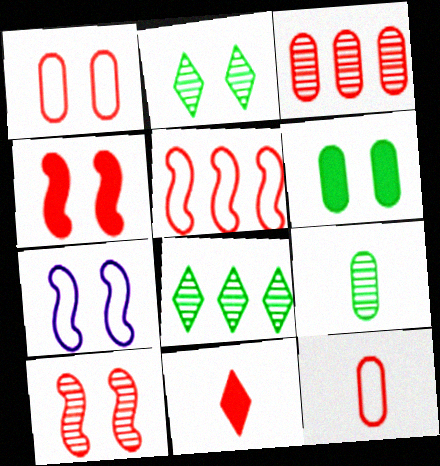[]